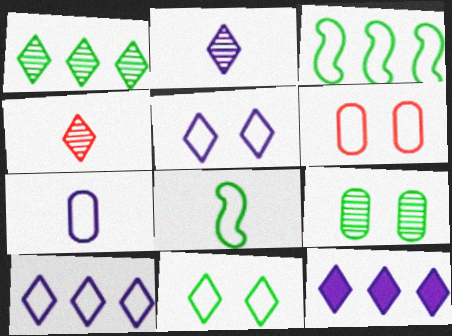[[2, 5, 12], 
[4, 11, 12], 
[6, 8, 10]]